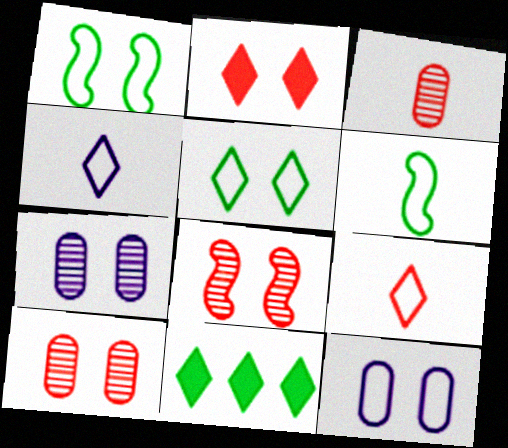[[1, 2, 7]]